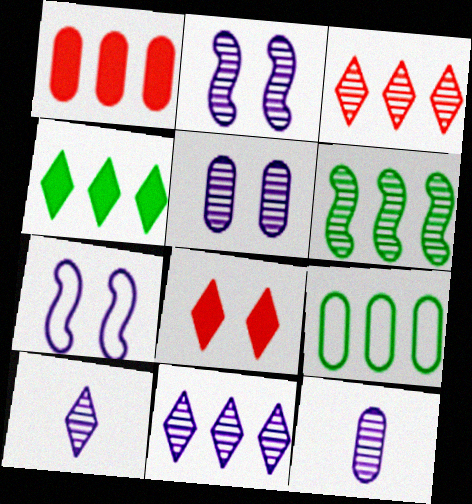[[2, 11, 12], 
[4, 6, 9]]